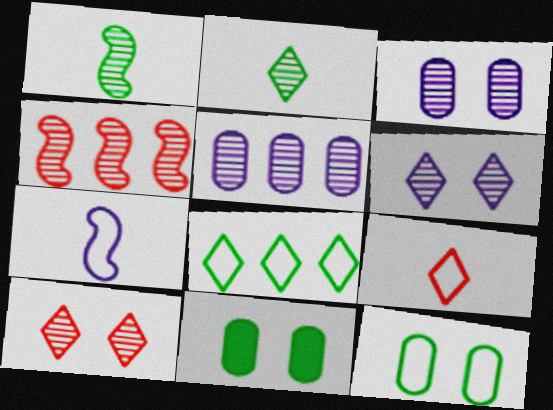[[1, 5, 10], 
[1, 8, 11], 
[2, 3, 4]]